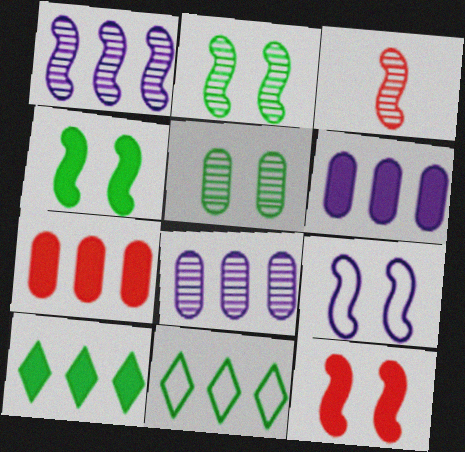[[1, 2, 3], 
[1, 7, 11], 
[2, 9, 12]]